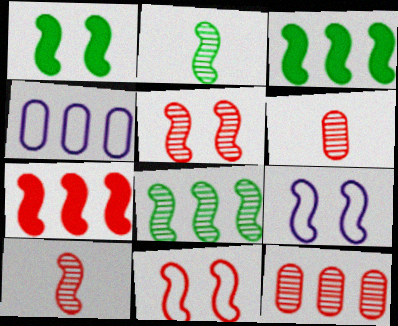[[1, 5, 9], 
[2, 7, 9], 
[3, 9, 10], 
[7, 10, 11]]